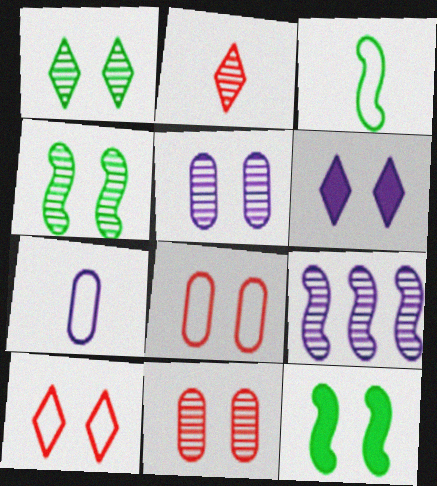[[1, 6, 10], 
[4, 6, 8], 
[5, 10, 12], 
[6, 7, 9]]